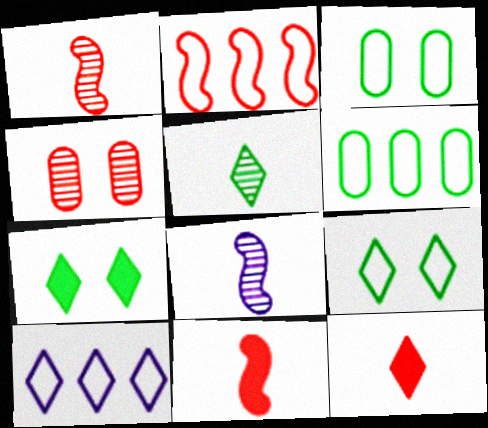[[2, 4, 12], 
[2, 6, 10]]